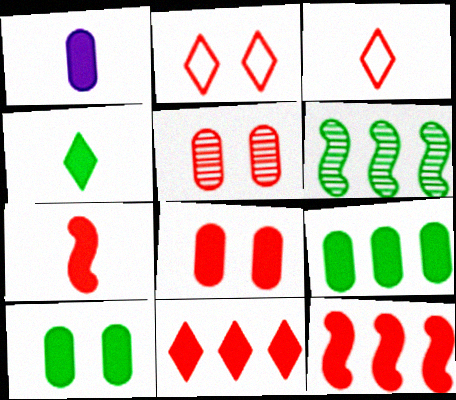[[1, 2, 6], 
[1, 4, 7], 
[1, 8, 9], 
[3, 5, 12], 
[7, 8, 11]]